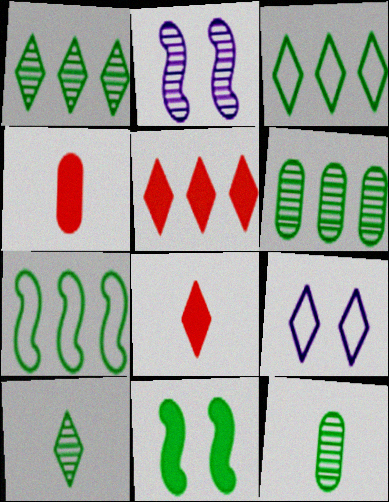[[1, 8, 9], 
[2, 3, 4], 
[3, 11, 12], 
[5, 9, 10]]